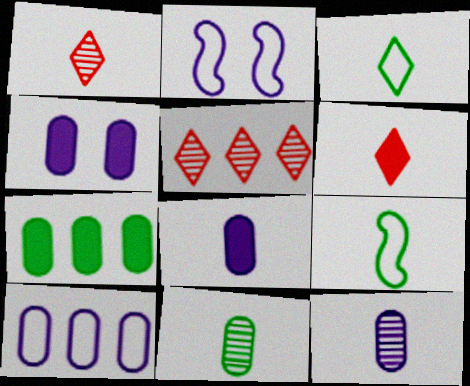[[1, 2, 7], 
[1, 8, 9], 
[4, 5, 9], 
[4, 10, 12], 
[6, 9, 12]]